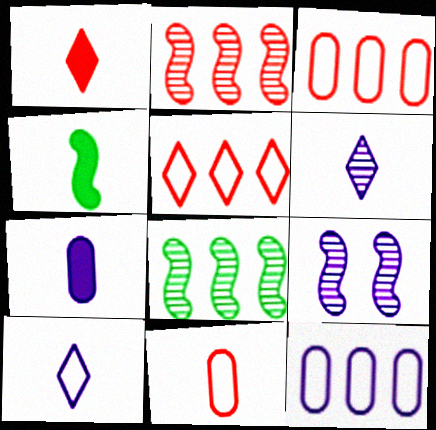[[1, 4, 7], 
[4, 6, 11]]